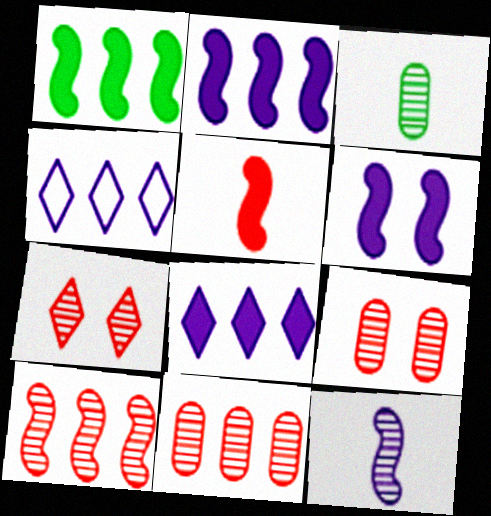[[1, 4, 11], 
[1, 5, 6]]